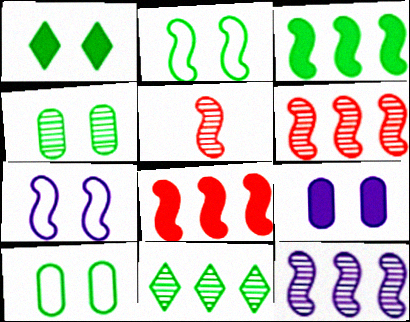[[1, 2, 4], 
[3, 5, 7]]